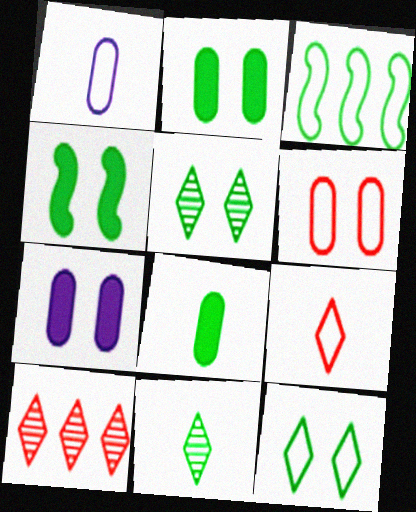[[1, 4, 10], 
[2, 3, 11], 
[3, 5, 8]]